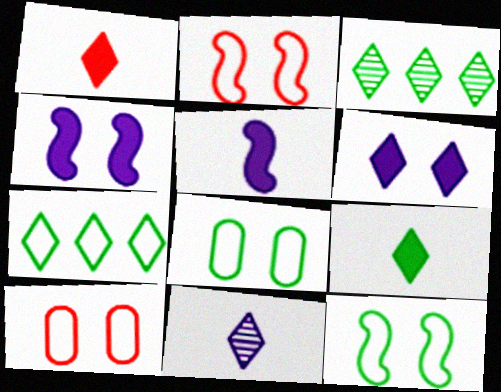[[3, 5, 10]]